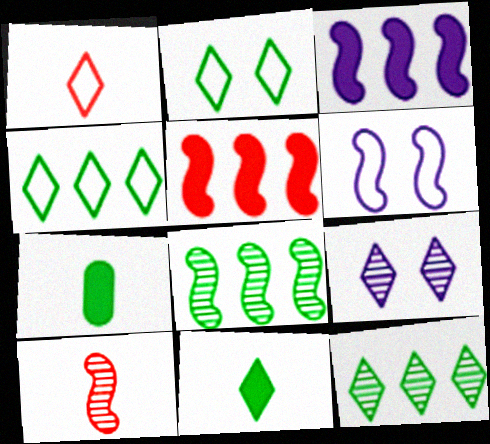[[2, 7, 8], 
[2, 11, 12]]